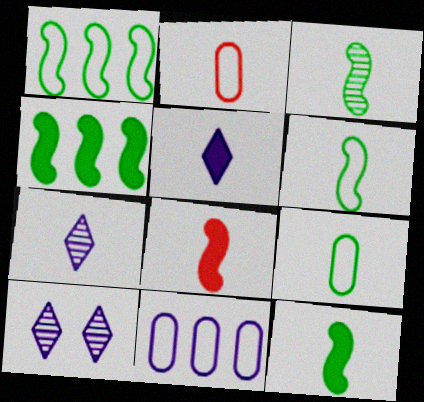[[2, 3, 5], 
[2, 4, 10], 
[2, 7, 12], 
[3, 6, 12], 
[7, 8, 9]]